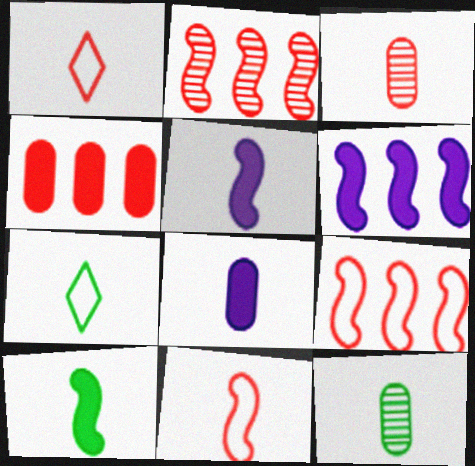[[1, 5, 12], 
[3, 5, 7], 
[7, 10, 12]]